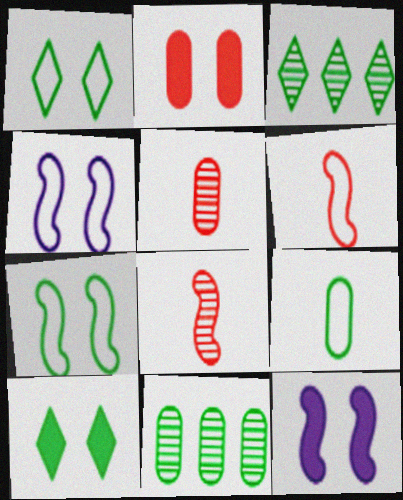[[2, 10, 12]]